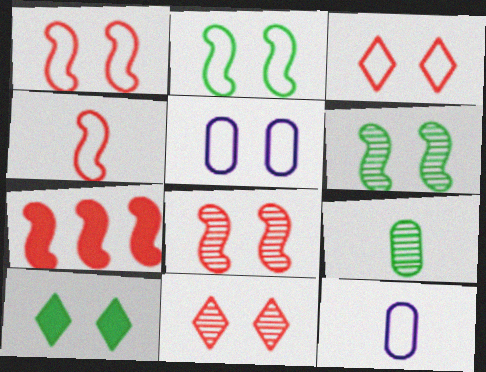[[2, 3, 5], 
[4, 7, 8], 
[5, 8, 10]]